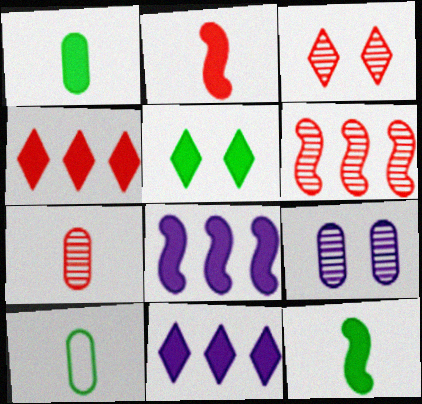[[3, 6, 7], 
[3, 8, 10]]